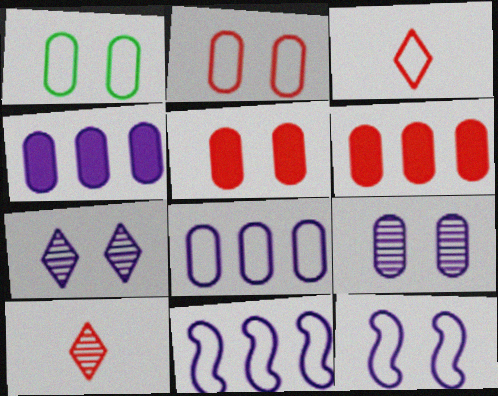[[1, 3, 11], 
[1, 5, 9]]